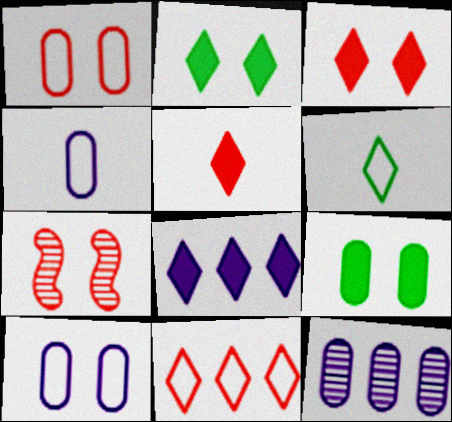[[1, 3, 7], 
[2, 5, 8], 
[2, 7, 10]]